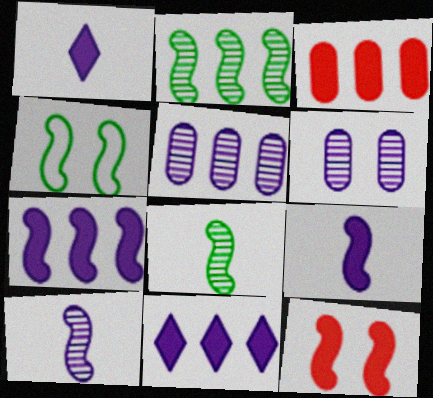[]